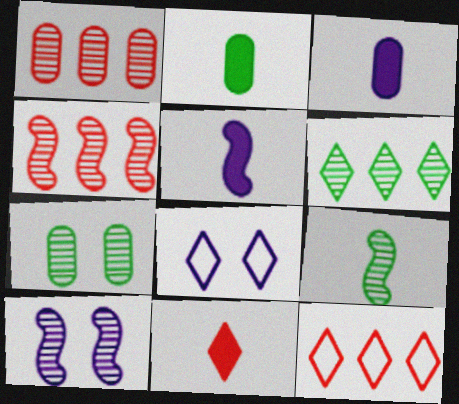[[2, 4, 8], 
[2, 5, 11], 
[2, 10, 12], 
[4, 9, 10], 
[5, 7, 12], 
[6, 7, 9], 
[6, 8, 11]]